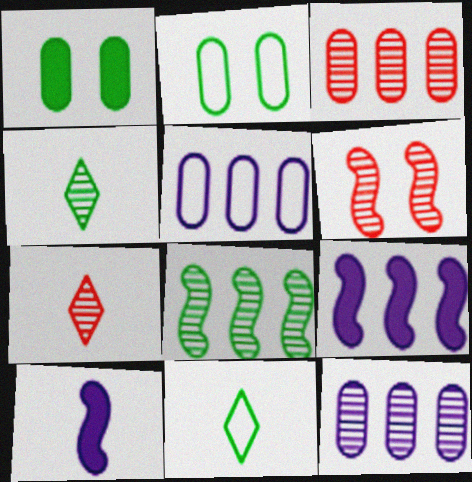[[1, 8, 11], 
[2, 7, 9], 
[3, 6, 7], 
[4, 6, 12]]